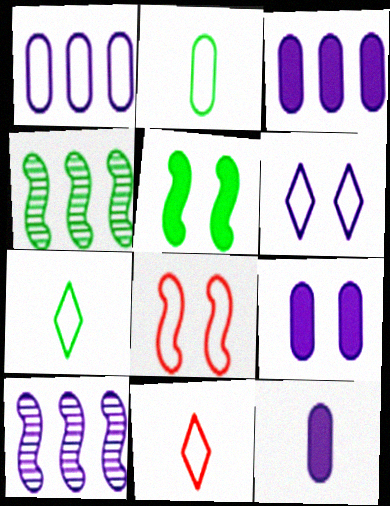[[1, 7, 8], 
[3, 9, 12], 
[4, 9, 11], 
[6, 10, 12]]